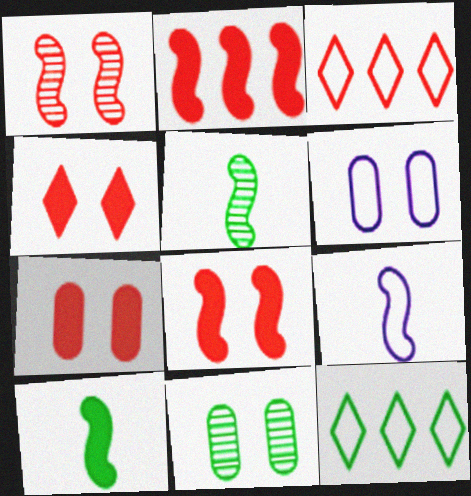[[4, 7, 8], 
[6, 7, 11], 
[10, 11, 12]]